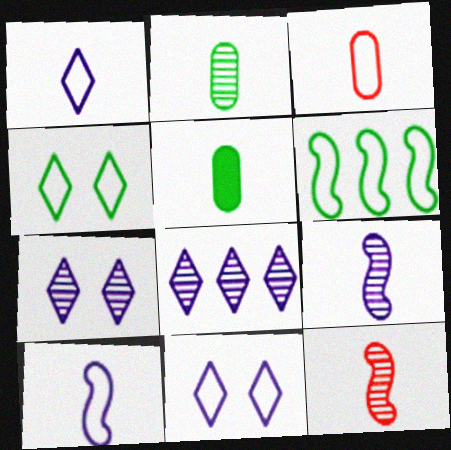[[1, 5, 12], 
[3, 6, 11]]